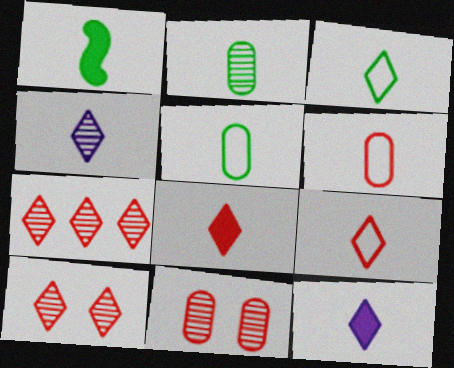[[1, 2, 3], 
[1, 4, 6], 
[3, 4, 8]]